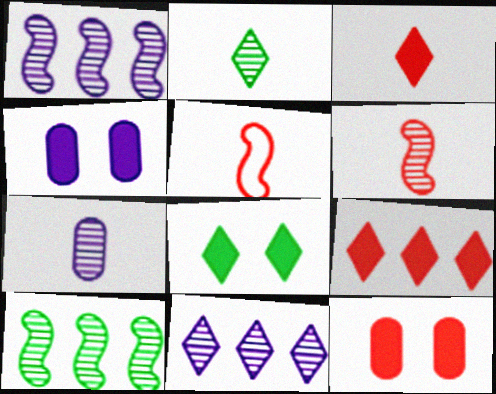[[2, 6, 7]]